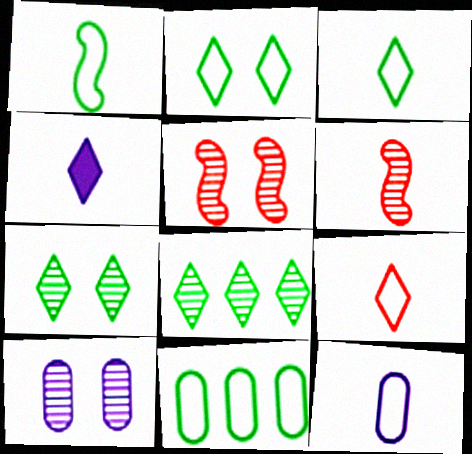[[1, 2, 11], 
[1, 9, 12], 
[4, 5, 11], 
[5, 7, 10], 
[6, 8, 10]]